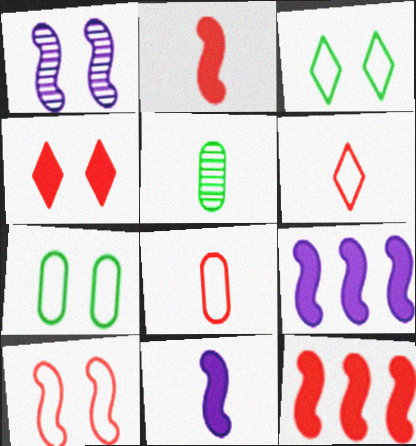[[1, 4, 7], 
[5, 6, 11]]